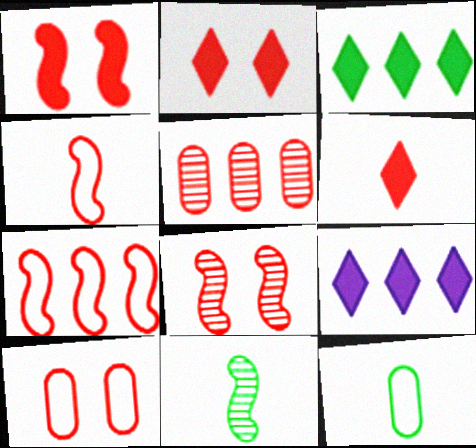[[2, 4, 5], 
[2, 8, 10], 
[8, 9, 12], 
[9, 10, 11]]